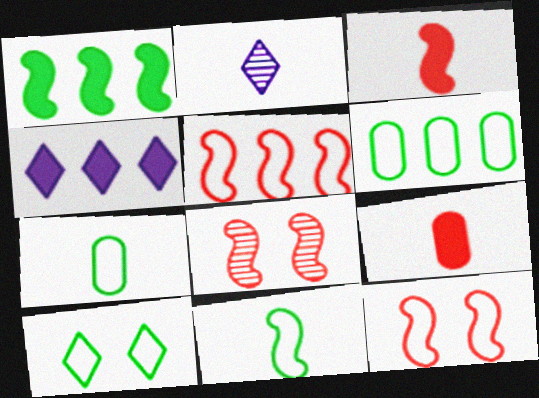[[2, 3, 7], 
[2, 9, 11], 
[3, 5, 8], 
[4, 7, 8], 
[6, 10, 11]]